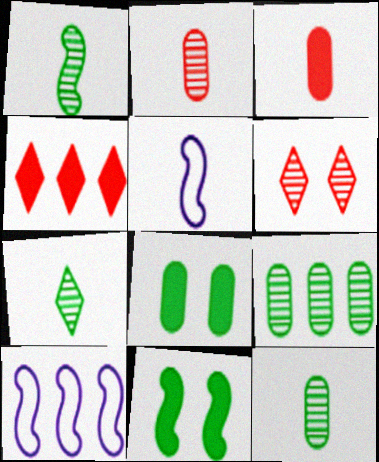[[1, 7, 12], 
[3, 5, 7], 
[4, 9, 10]]